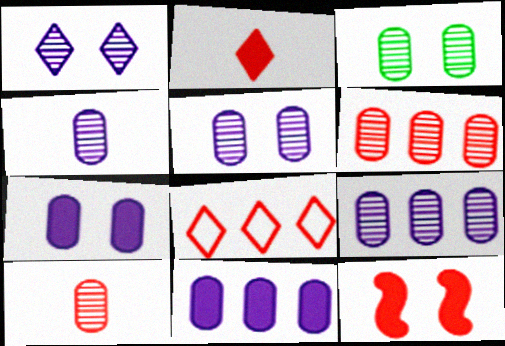[[3, 4, 6], 
[3, 9, 10], 
[4, 5, 9], 
[8, 10, 12]]